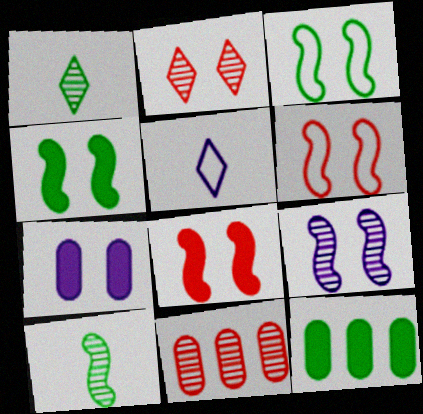[[1, 3, 12], 
[1, 9, 11], 
[2, 3, 7], 
[3, 8, 9], 
[4, 5, 11], 
[4, 6, 9]]